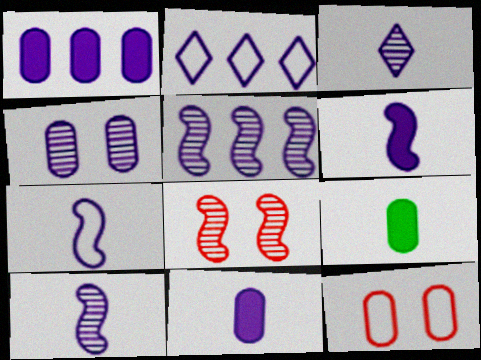[[1, 2, 5], 
[2, 4, 6], 
[2, 8, 9], 
[3, 4, 5], 
[3, 7, 11], 
[6, 7, 10]]